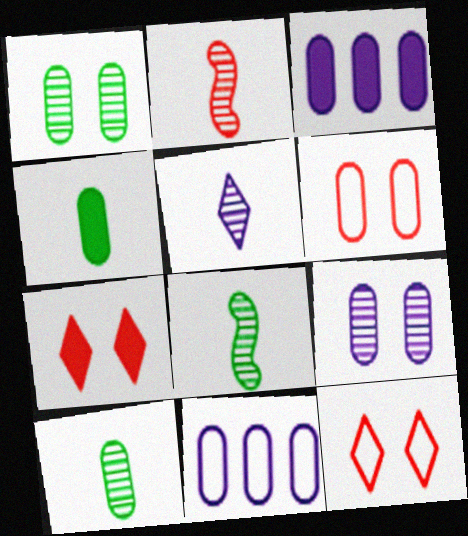[[2, 5, 10], 
[3, 6, 10], 
[3, 8, 12], 
[7, 8, 11]]